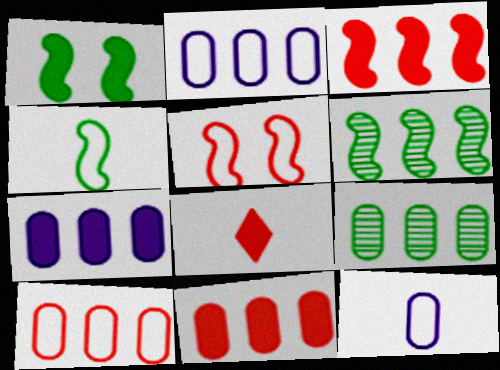[[1, 4, 6], 
[1, 7, 8], 
[2, 9, 11], 
[7, 9, 10]]